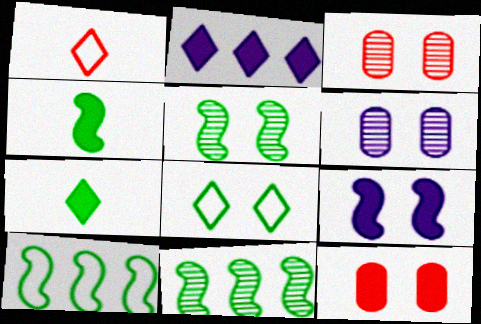[[2, 4, 12], 
[3, 8, 9], 
[4, 5, 10]]